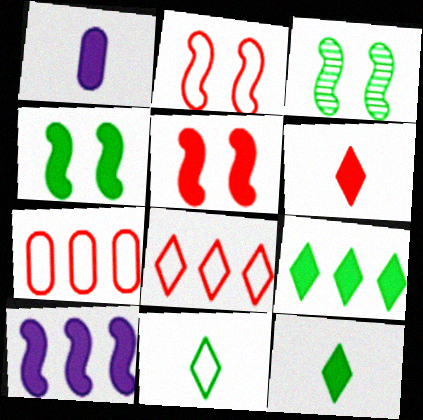[[1, 3, 8], 
[1, 5, 9]]